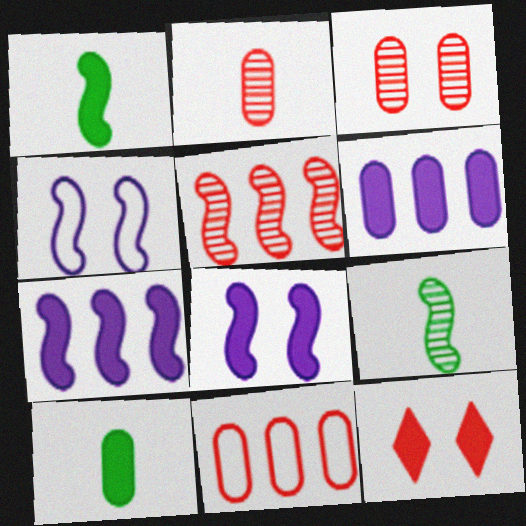[[1, 4, 5], 
[1, 6, 12], 
[7, 10, 12]]